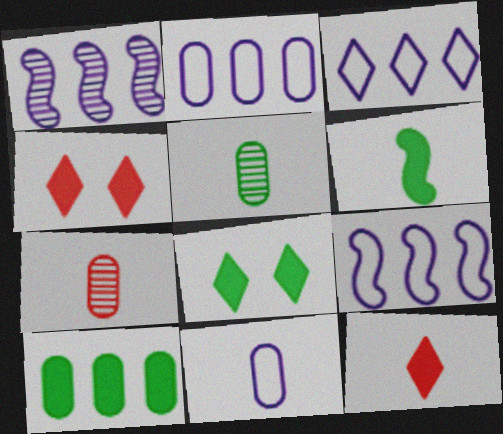[[2, 3, 9], 
[4, 5, 9], 
[6, 8, 10], 
[7, 8, 9]]